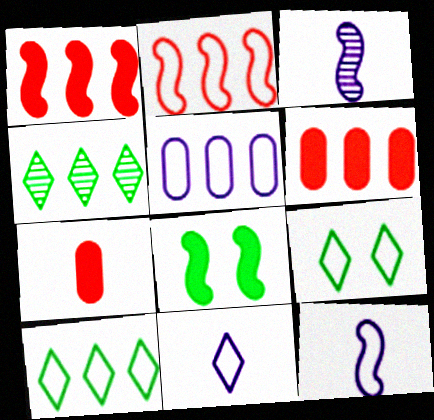[[1, 4, 5], 
[2, 3, 8], 
[2, 5, 10], 
[3, 6, 9]]